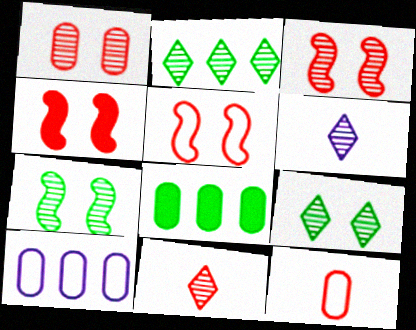[[3, 4, 5], 
[5, 6, 8]]